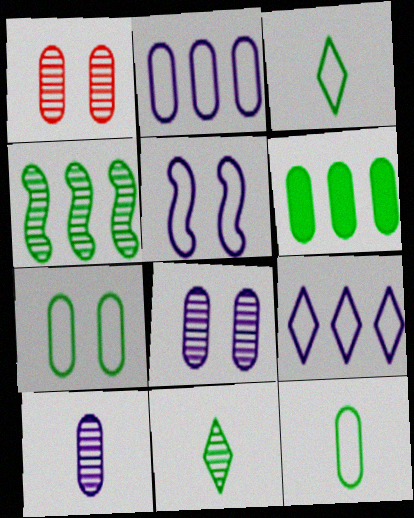[]